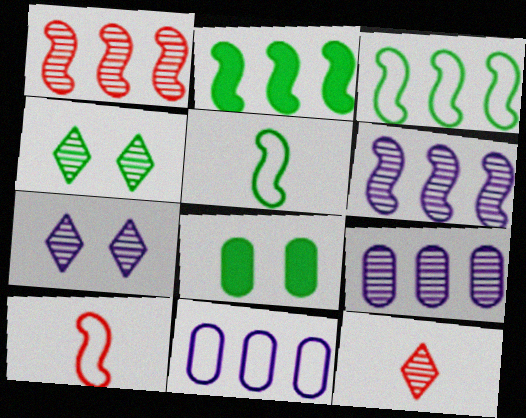[]